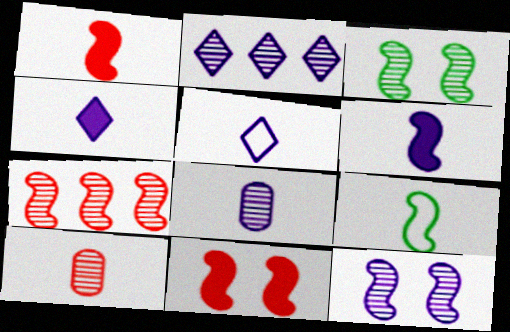[[2, 3, 10], 
[2, 8, 12], 
[4, 9, 10], 
[5, 6, 8]]